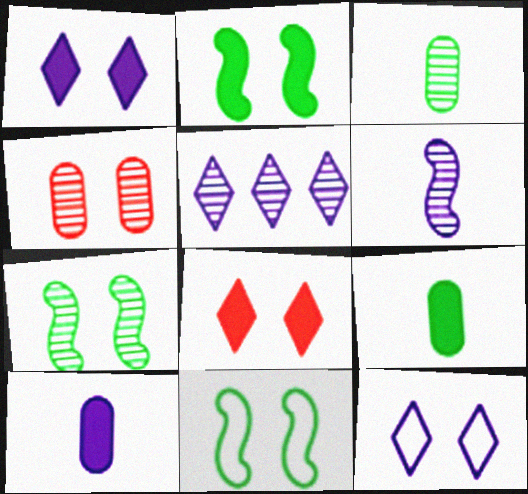[[1, 4, 11], 
[2, 4, 12], 
[2, 7, 11]]